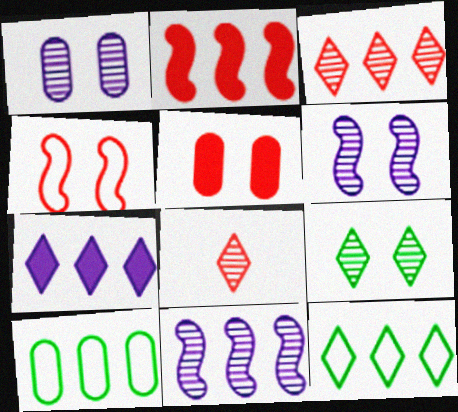[[3, 7, 12]]